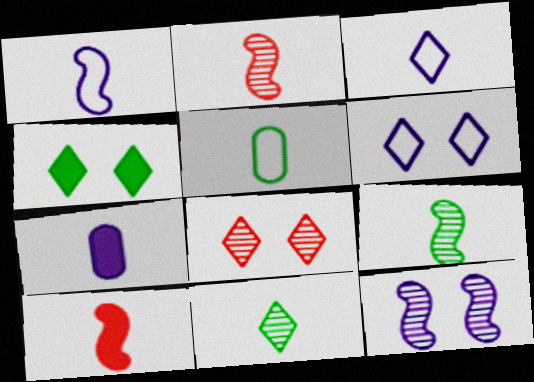[[1, 9, 10], 
[4, 6, 8]]